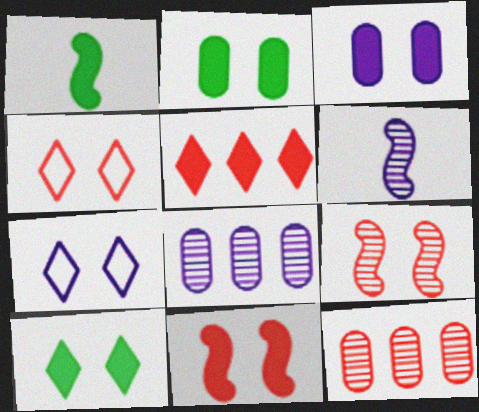[[1, 3, 5], 
[1, 4, 8], 
[1, 7, 12], 
[2, 7, 9], 
[3, 10, 11]]